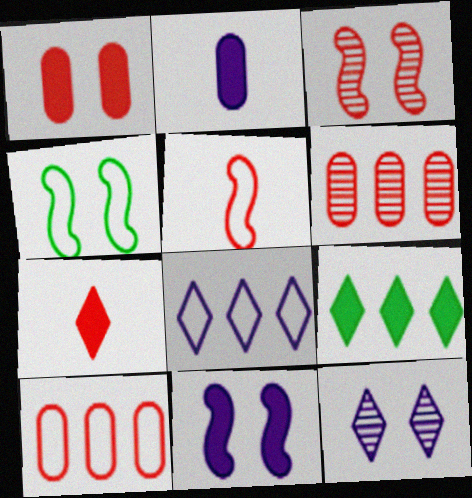[[1, 4, 12], 
[3, 4, 11], 
[3, 7, 10]]